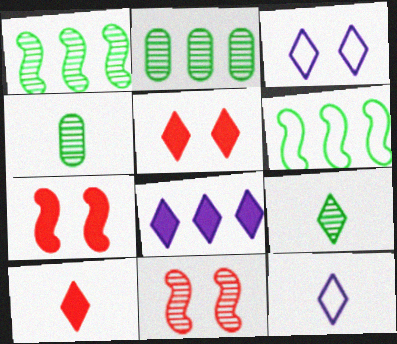[[2, 7, 12], 
[9, 10, 12]]